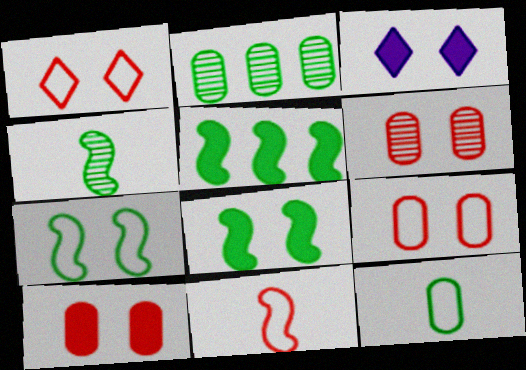[[2, 3, 11], 
[3, 6, 7], 
[3, 8, 10], 
[4, 5, 7], 
[6, 9, 10]]